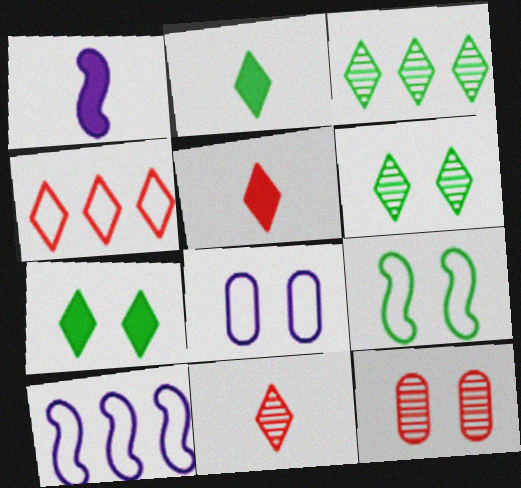[[2, 10, 12]]